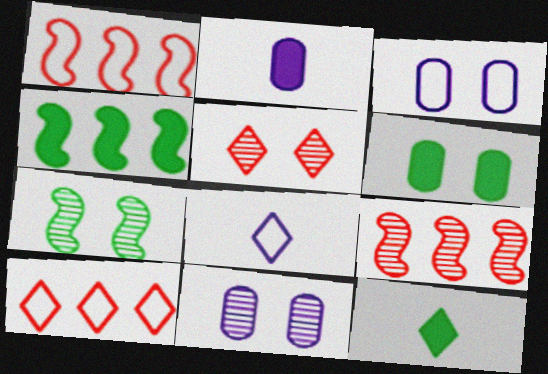[[1, 11, 12], 
[2, 7, 10], 
[3, 9, 12], 
[4, 6, 12], 
[5, 7, 11], 
[6, 8, 9]]